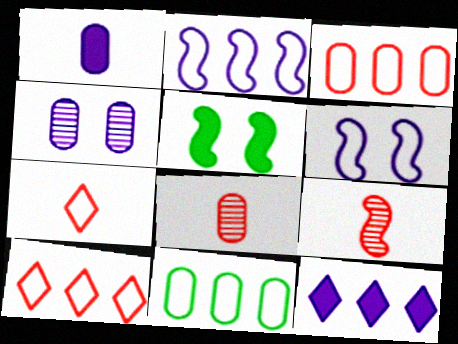[[2, 5, 9], 
[2, 10, 11], 
[6, 7, 11]]